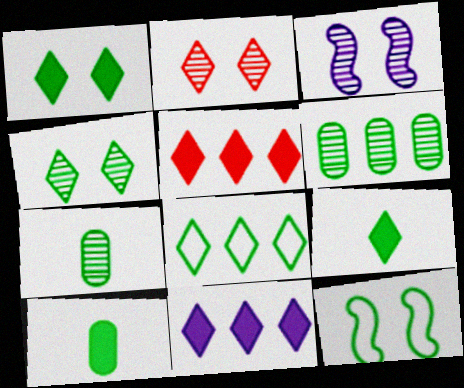[[4, 8, 9], 
[6, 9, 12]]